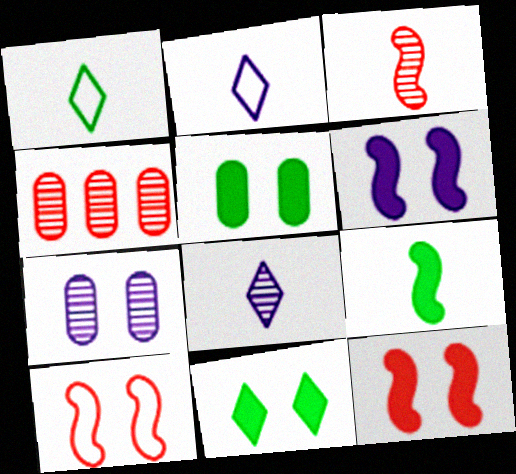[[1, 4, 6], 
[7, 10, 11]]